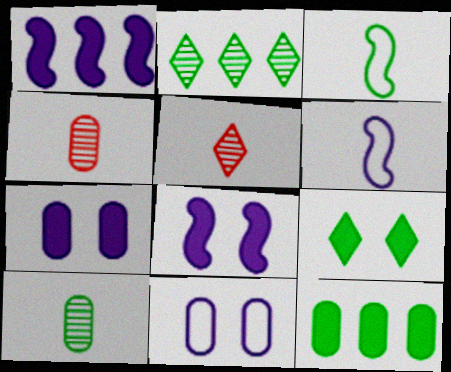[[4, 11, 12]]